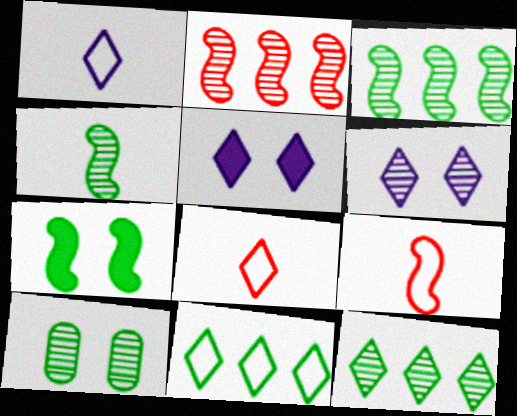[[4, 10, 12], 
[5, 8, 12]]